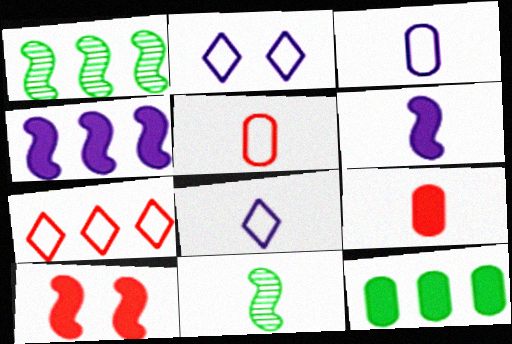[[1, 2, 9], 
[8, 9, 11]]